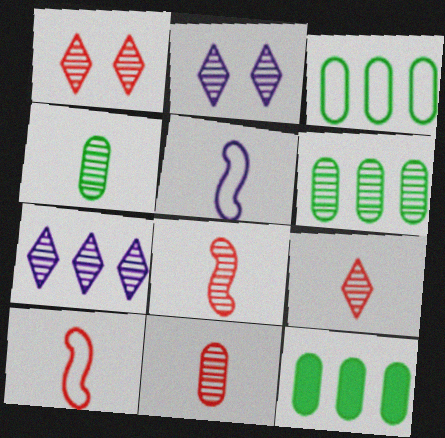[[1, 5, 12], 
[2, 6, 8], 
[2, 10, 12], 
[3, 6, 12], 
[8, 9, 11]]